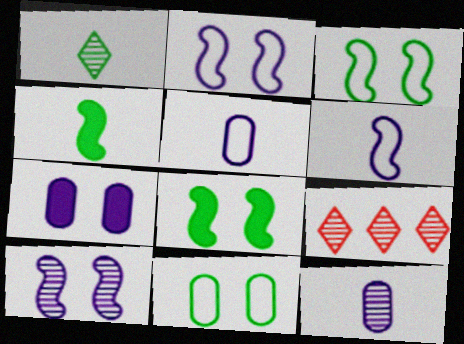[[5, 8, 9]]